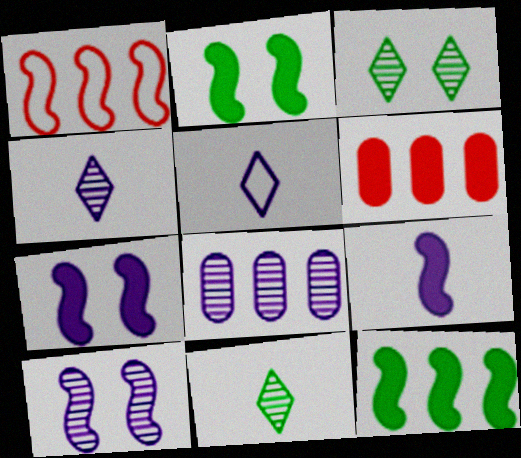[[4, 8, 10], 
[5, 7, 8]]